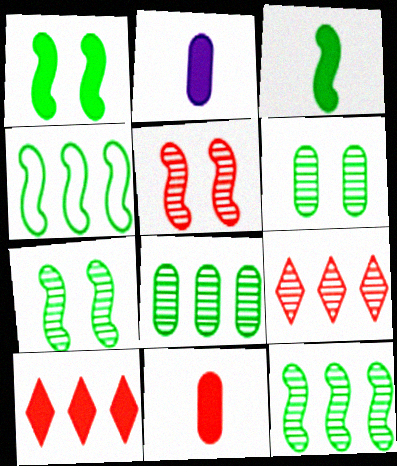[[1, 2, 10], 
[3, 4, 7]]